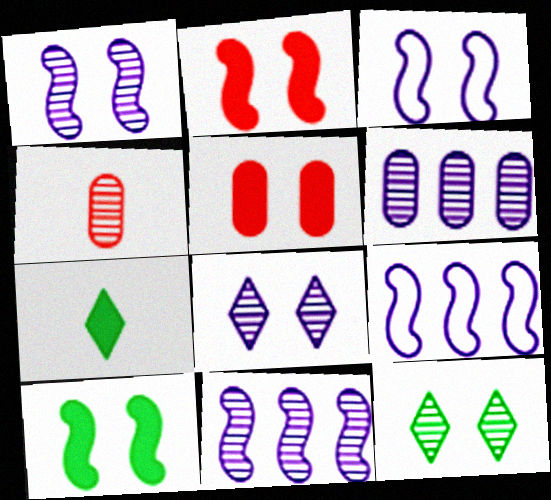[[3, 5, 12], 
[4, 11, 12]]